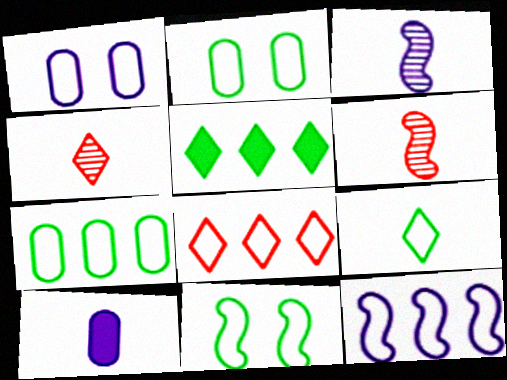[[1, 5, 6], 
[6, 9, 10], 
[7, 8, 12], 
[7, 9, 11]]